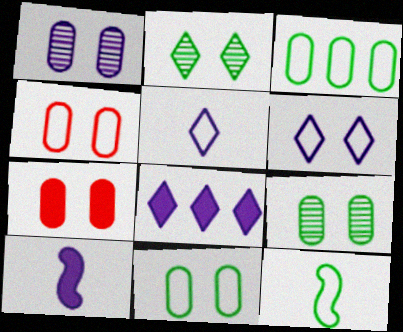[[1, 7, 11]]